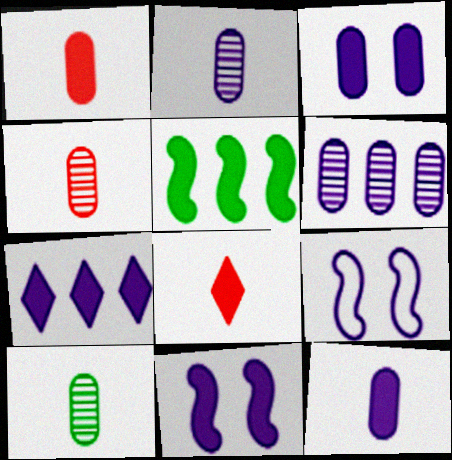[[2, 4, 10], 
[2, 7, 9], 
[3, 5, 8], 
[7, 11, 12]]